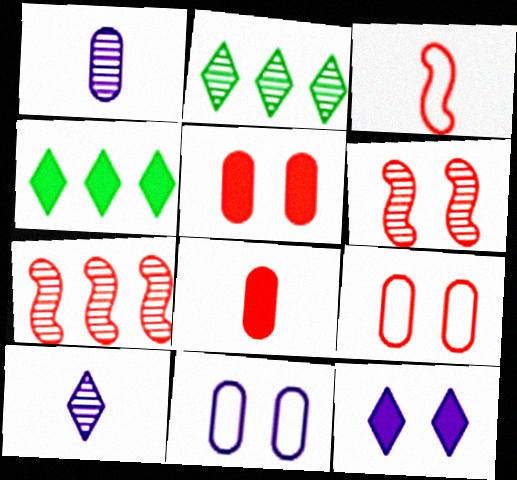[[1, 2, 6]]